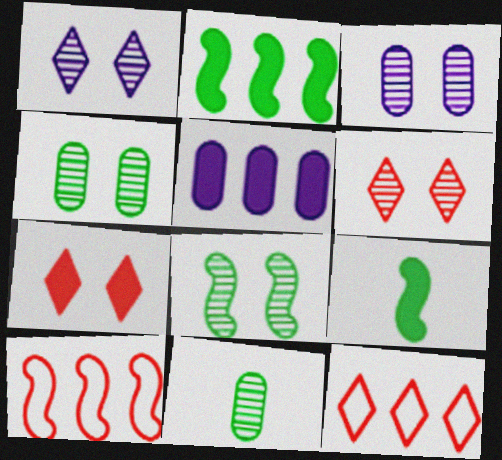[[3, 6, 8], 
[3, 9, 12], 
[5, 7, 9]]